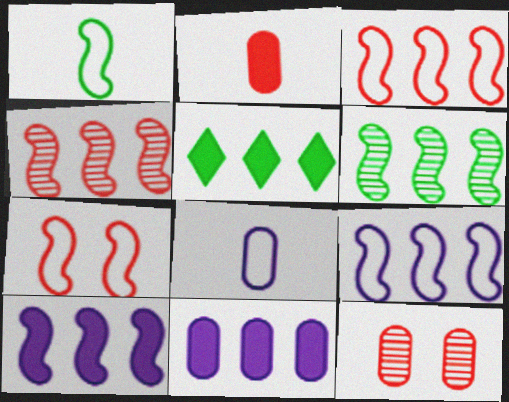[[1, 7, 9], 
[3, 6, 10]]